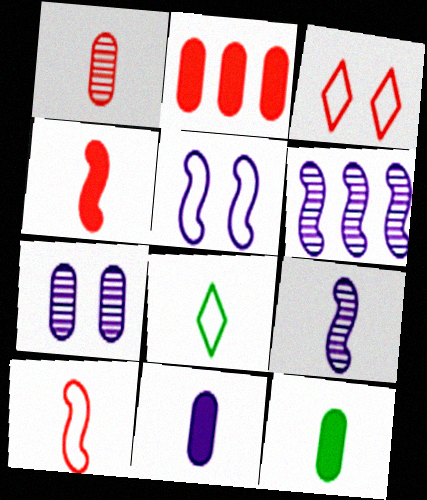[[3, 6, 12]]